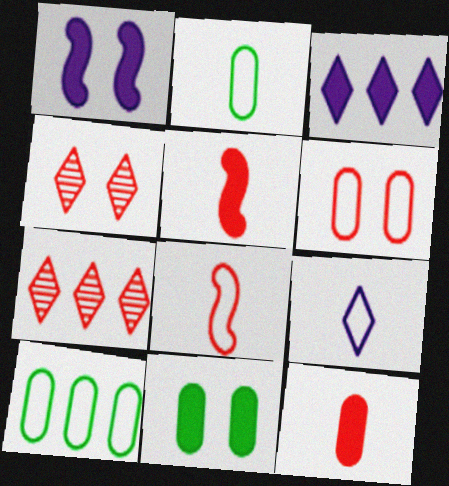[[1, 2, 7], 
[2, 8, 9], 
[3, 5, 11], 
[5, 6, 7]]